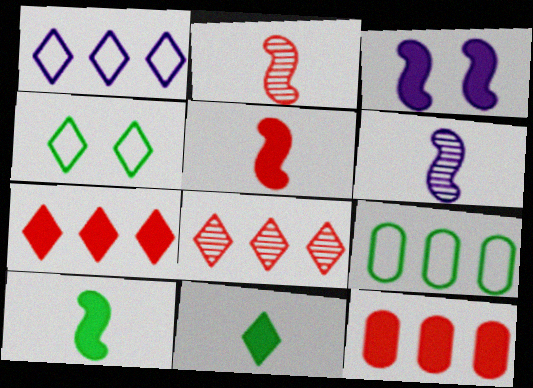[[3, 11, 12], 
[4, 6, 12]]